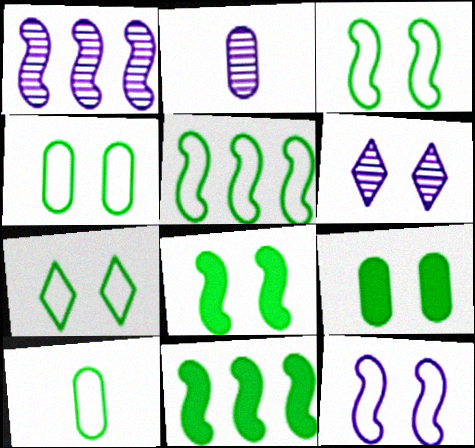[[1, 2, 6], 
[3, 4, 7], 
[5, 7, 10]]